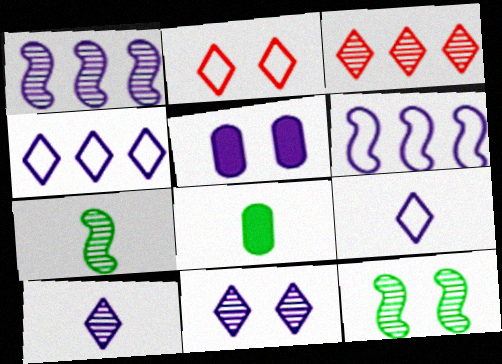[[1, 2, 8], 
[1, 5, 9], 
[2, 5, 12], 
[5, 6, 10]]